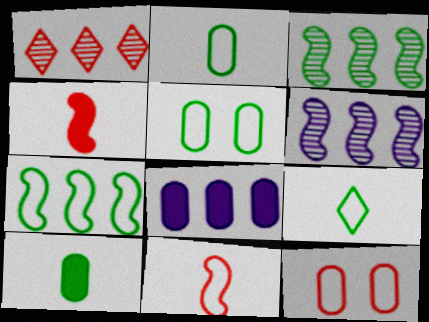[[1, 4, 12], 
[1, 7, 8], 
[5, 7, 9]]